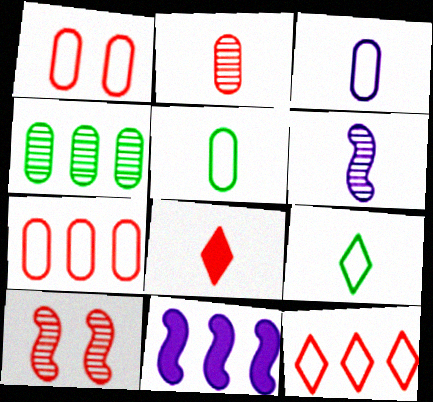[[4, 11, 12], 
[5, 6, 8], 
[7, 8, 10]]